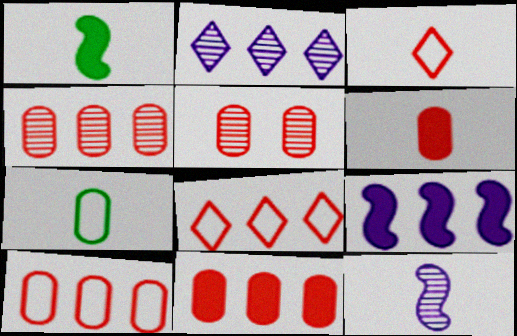[[4, 10, 11], 
[5, 6, 10]]